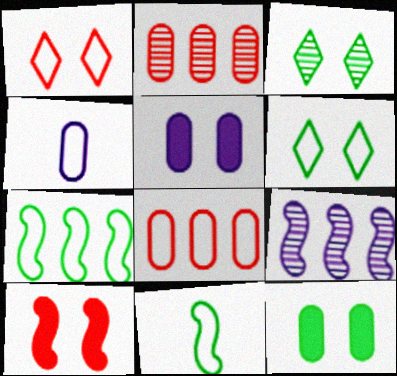[[1, 4, 7], 
[2, 4, 12], 
[9, 10, 11]]